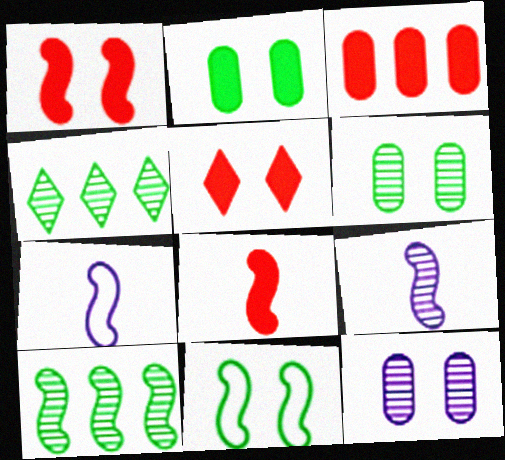[[1, 7, 10], 
[3, 5, 8], 
[5, 11, 12]]